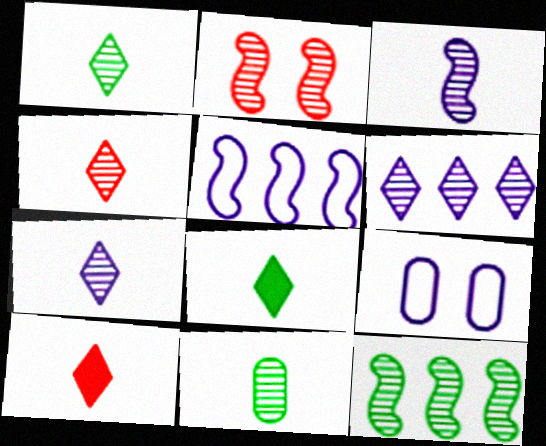[[1, 4, 7], 
[2, 3, 12], 
[2, 6, 11], 
[3, 4, 11], 
[9, 10, 12]]